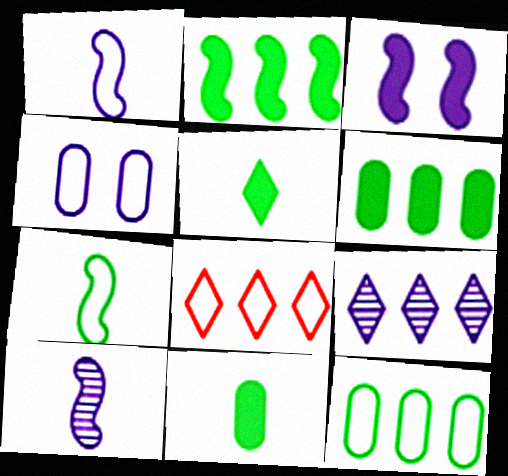[[4, 7, 8]]